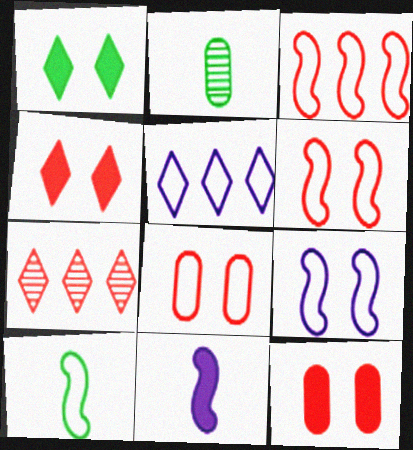[[3, 9, 10], 
[5, 8, 10]]